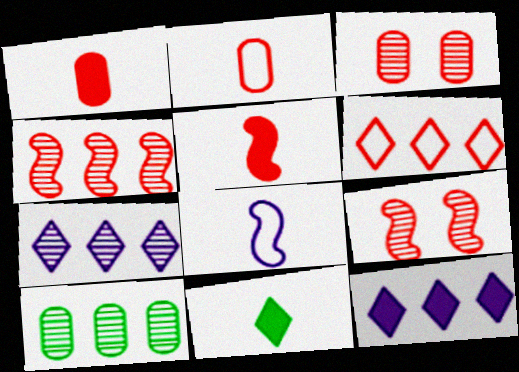[[1, 6, 9], 
[3, 5, 6], 
[4, 7, 10]]